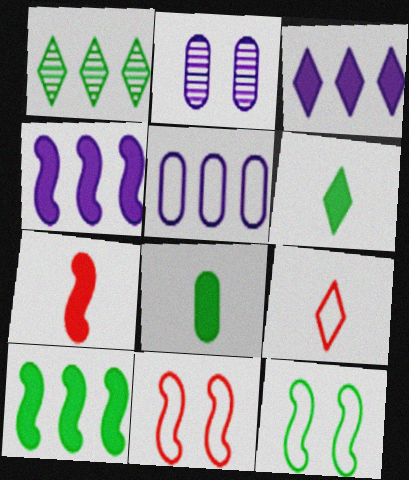[[1, 8, 12], 
[2, 9, 10], 
[5, 9, 12]]